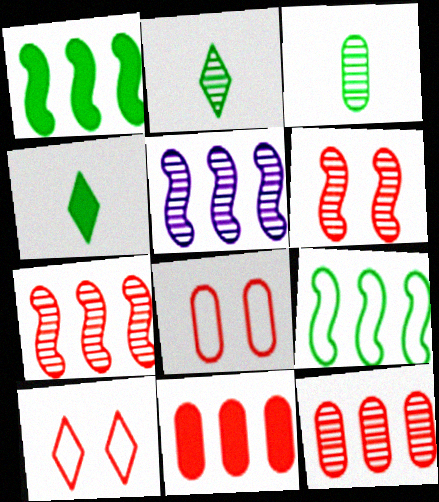[[4, 5, 8]]